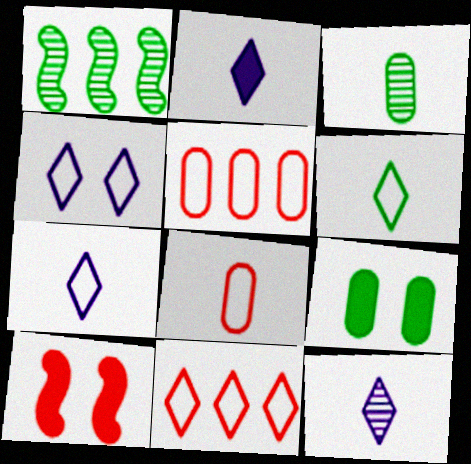[[1, 6, 9], 
[2, 7, 12], 
[4, 6, 11]]